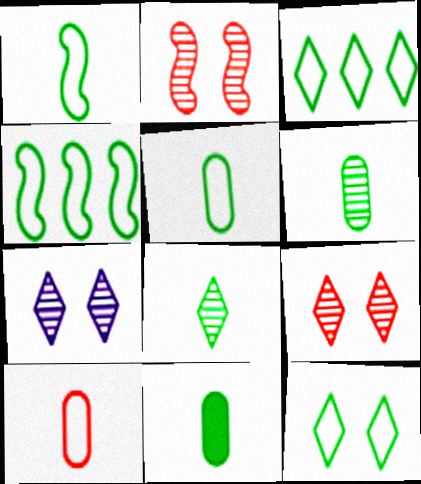[[1, 8, 11], 
[4, 5, 12], 
[5, 6, 11]]